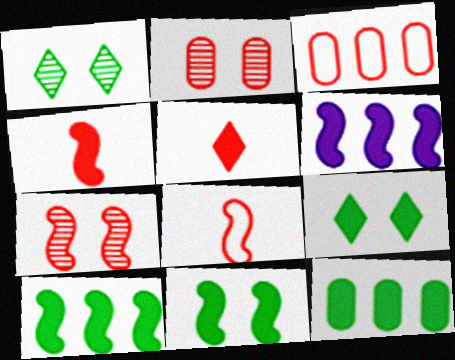[[3, 5, 7], 
[4, 6, 11]]